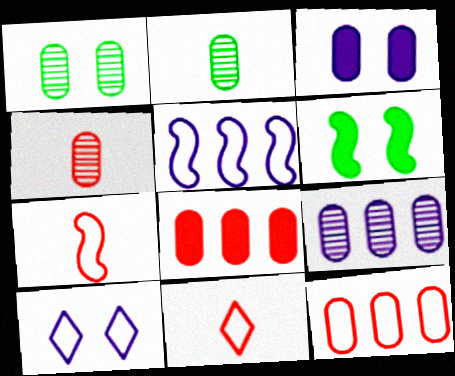[[1, 4, 9], 
[2, 3, 12], 
[6, 9, 11]]